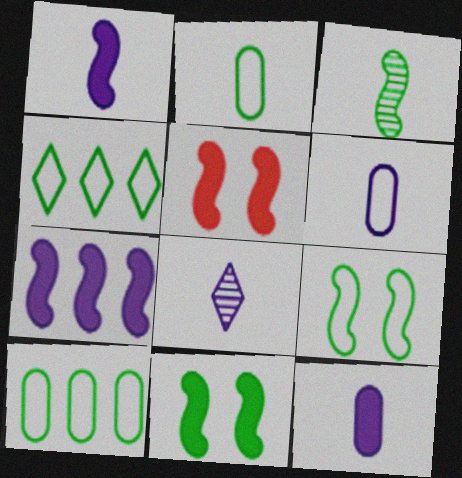[[1, 6, 8], 
[2, 4, 9], 
[5, 8, 10]]